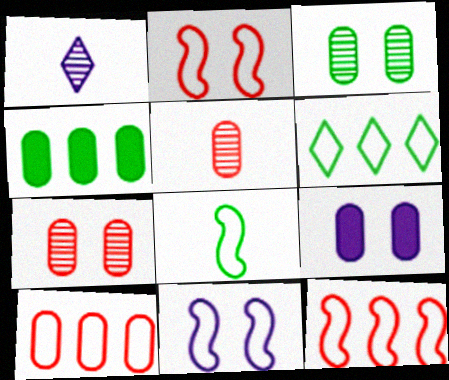[[1, 2, 4], 
[8, 11, 12]]